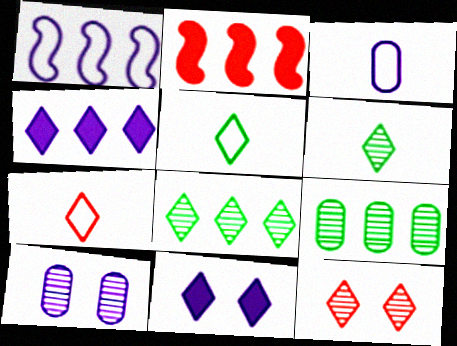[[2, 5, 10], 
[4, 5, 12], 
[7, 8, 11]]